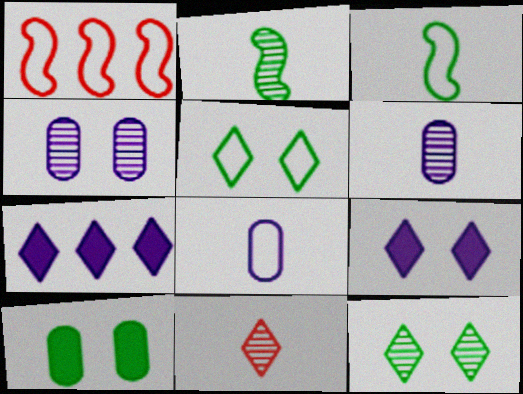[[1, 5, 8], 
[2, 6, 11], 
[5, 7, 11]]